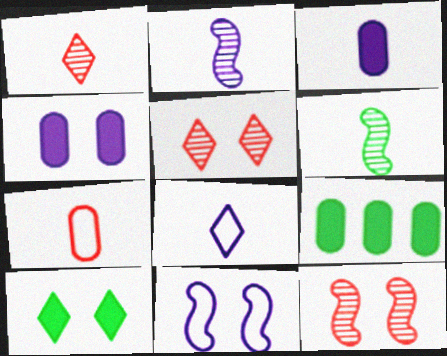[[1, 9, 11], 
[2, 3, 8], 
[8, 9, 12]]